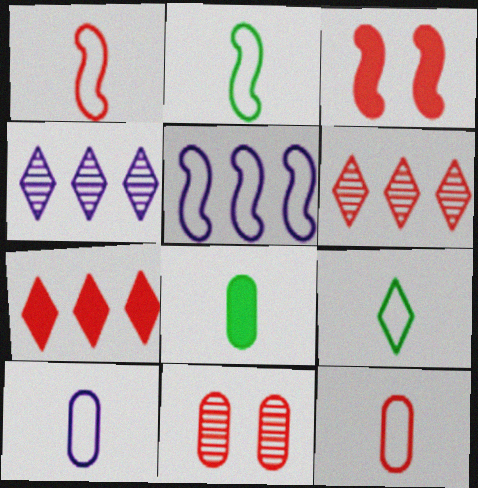[[1, 7, 11], 
[1, 9, 10], 
[3, 6, 12]]